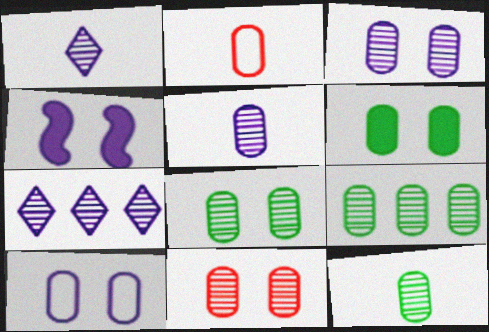[[3, 8, 11], 
[5, 9, 11], 
[6, 10, 11], 
[8, 9, 12]]